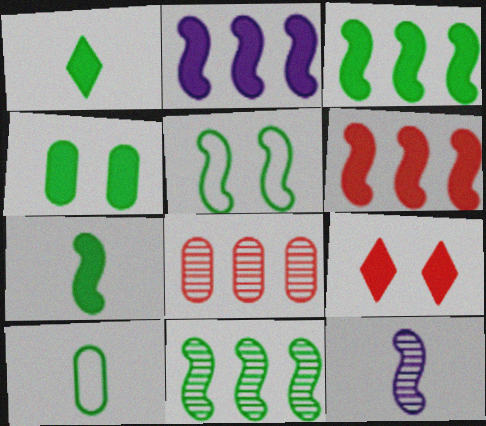[[1, 3, 4], 
[2, 3, 6], 
[5, 6, 12], 
[5, 7, 11]]